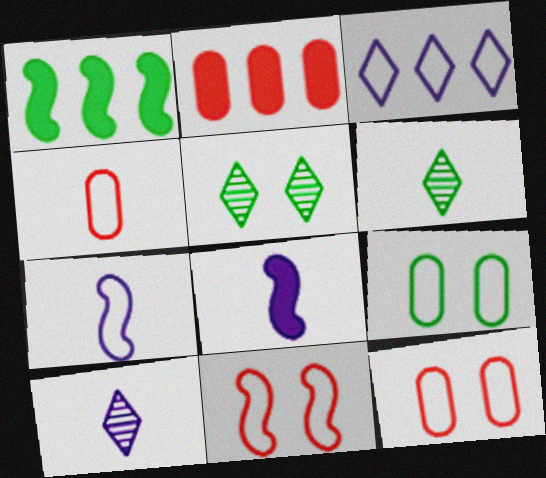[[1, 6, 9], 
[1, 10, 12], 
[2, 5, 7], 
[4, 6, 8]]